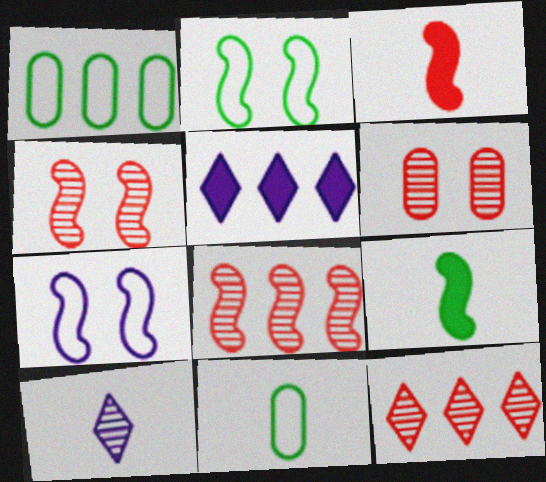[[1, 5, 8], 
[3, 10, 11], 
[4, 5, 11], 
[7, 8, 9]]